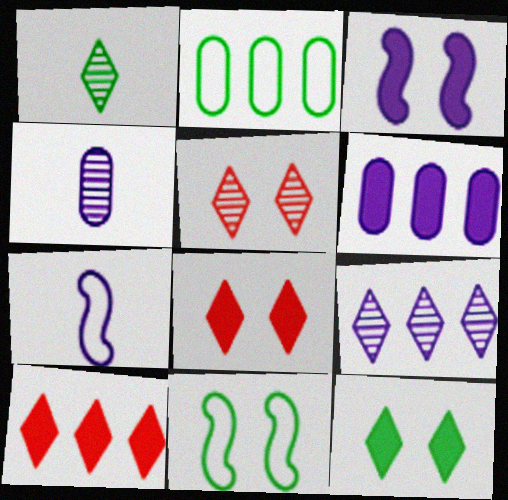[[1, 5, 9], 
[4, 10, 11]]